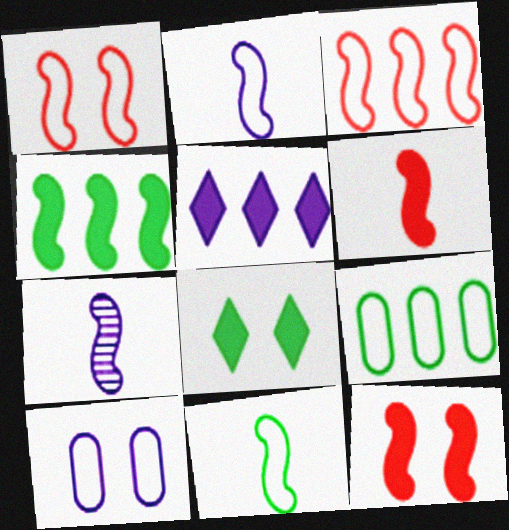[[1, 4, 7], 
[5, 7, 10], 
[6, 7, 11]]